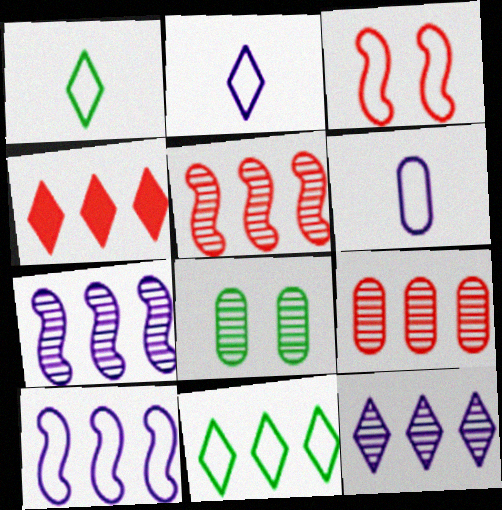[[3, 6, 11], 
[4, 11, 12]]